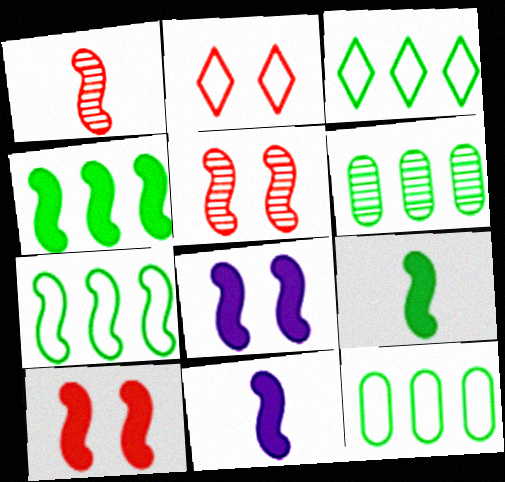[[1, 7, 8], 
[2, 6, 11], 
[3, 4, 6], 
[3, 7, 12], 
[4, 10, 11], 
[5, 7, 11]]